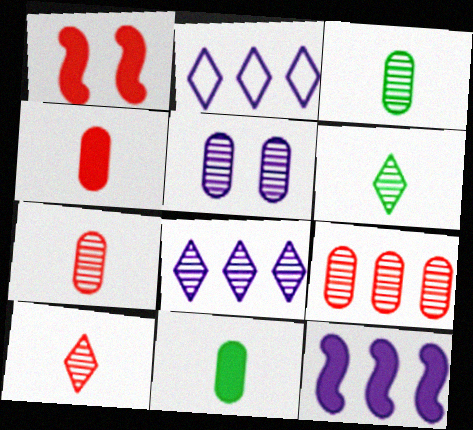[[1, 2, 3], 
[3, 5, 9]]